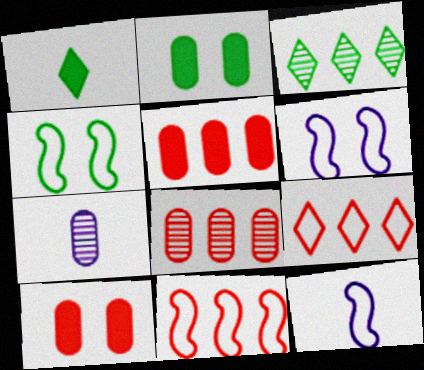[[1, 6, 8], 
[3, 10, 12], 
[4, 11, 12]]